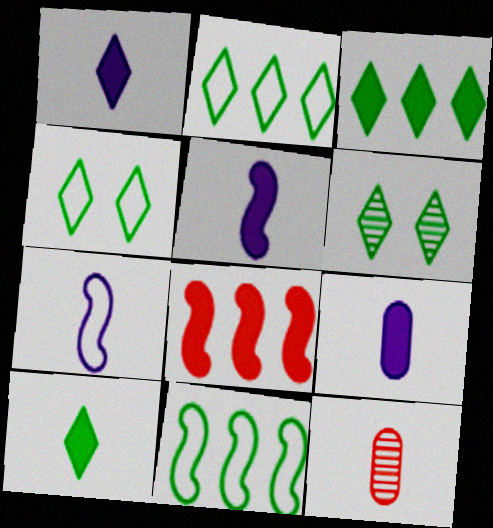[[1, 5, 9], 
[2, 6, 10], 
[7, 10, 12]]